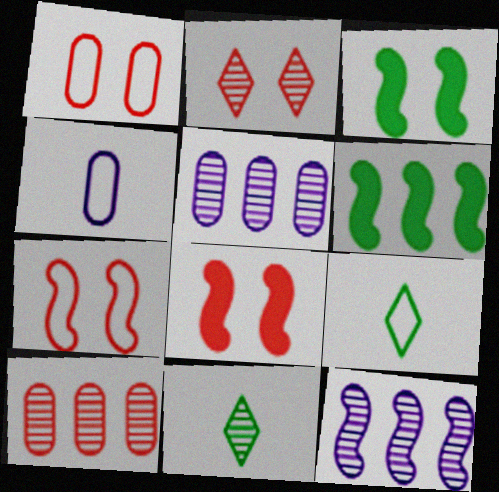[[1, 2, 8], 
[2, 4, 6], 
[5, 8, 9]]